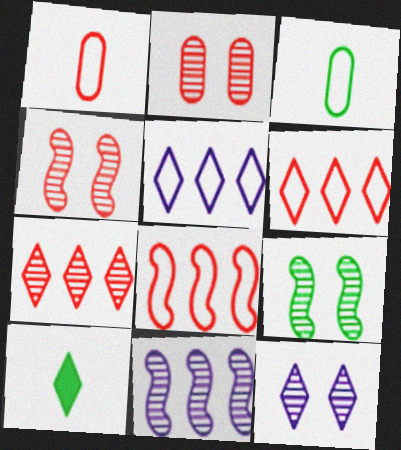[[2, 9, 12], 
[6, 10, 12]]